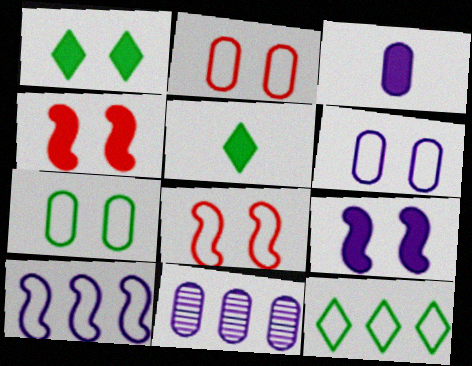[[2, 6, 7], 
[3, 6, 11], 
[5, 8, 11]]